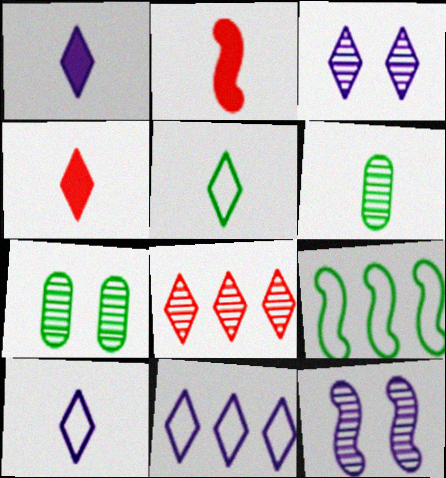[[1, 3, 11], 
[2, 6, 10], 
[2, 7, 11], 
[2, 9, 12], 
[6, 8, 12]]